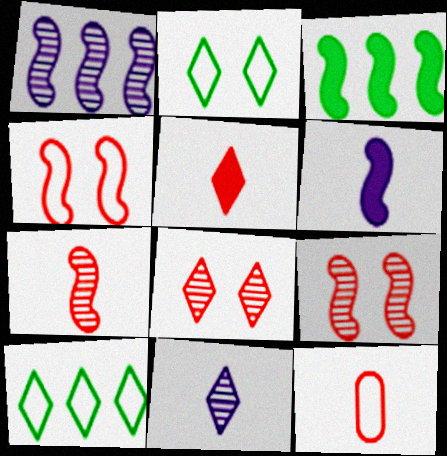[[5, 7, 12]]